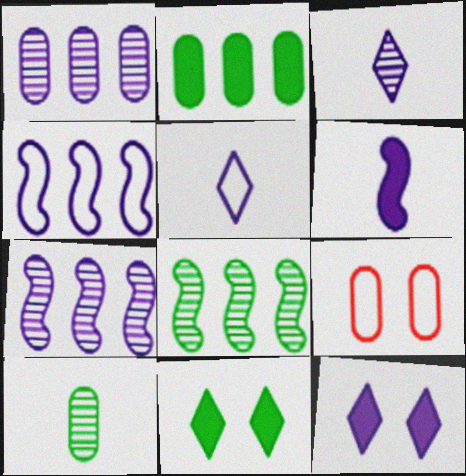[]